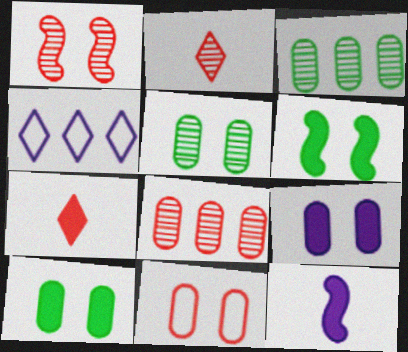[[1, 2, 8], 
[5, 9, 11]]